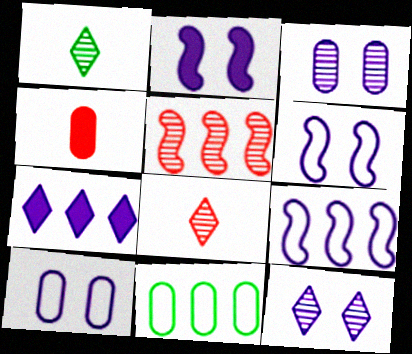[[1, 3, 5], 
[2, 8, 11], 
[2, 10, 12], 
[3, 4, 11], 
[5, 7, 11]]